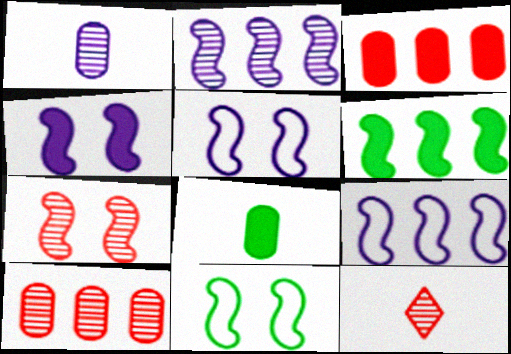[[4, 7, 11], 
[7, 10, 12]]